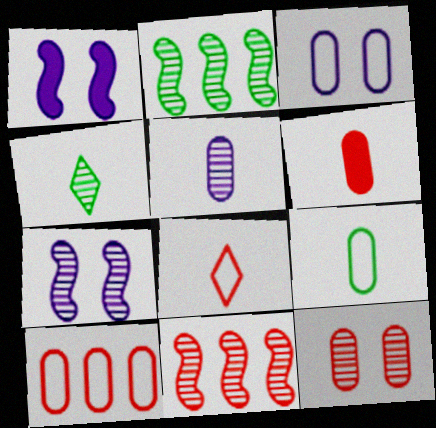[[1, 4, 10], 
[3, 9, 10], 
[5, 6, 9], 
[6, 10, 12]]